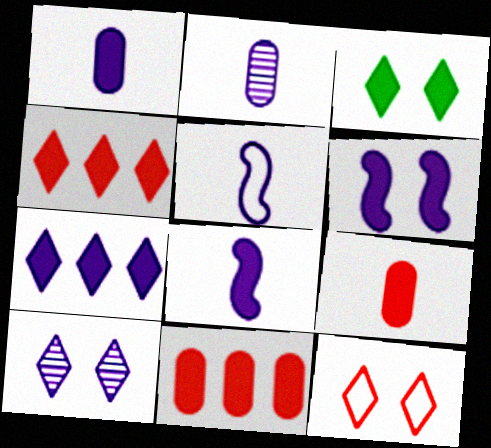[[1, 6, 7], 
[3, 8, 11], 
[3, 10, 12]]